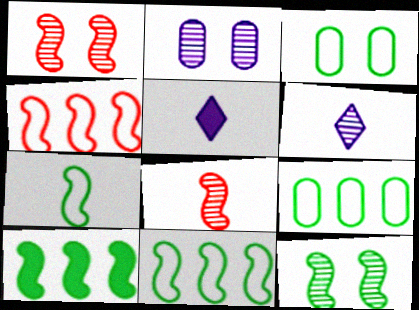[[1, 5, 9], 
[7, 10, 12]]